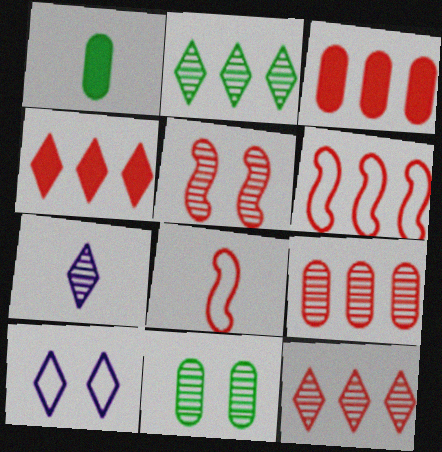[[1, 7, 8], 
[3, 6, 12], 
[4, 6, 9]]